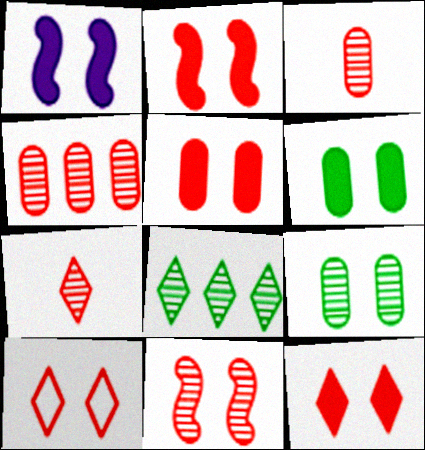[[1, 6, 12], 
[1, 9, 10], 
[2, 5, 12], 
[4, 7, 11], 
[5, 10, 11]]